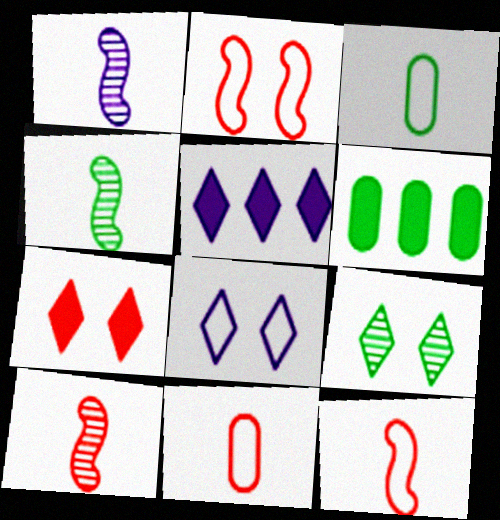[[1, 4, 10], 
[6, 8, 10], 
[7, 8, 9]]